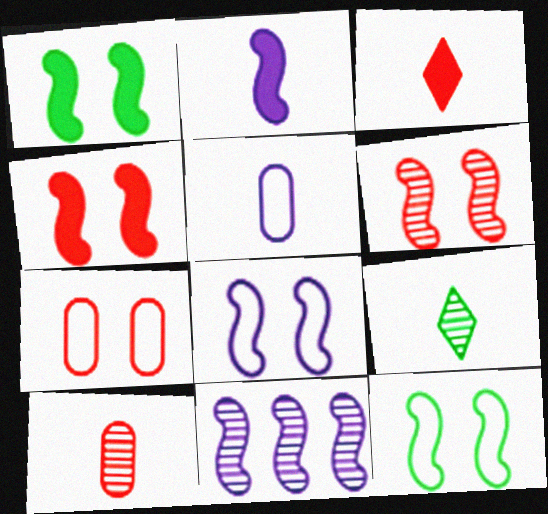[[1, 6, 8], 
[2, 8, 11]]